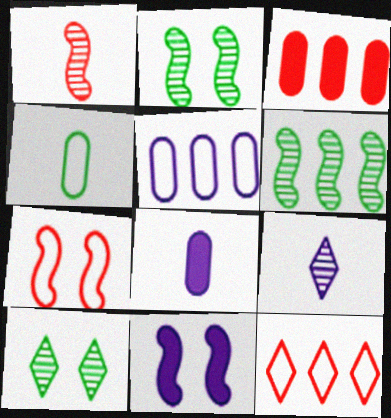[[2, 7, 11], 
[2, 8, 12], 
[5, 9, 11]]